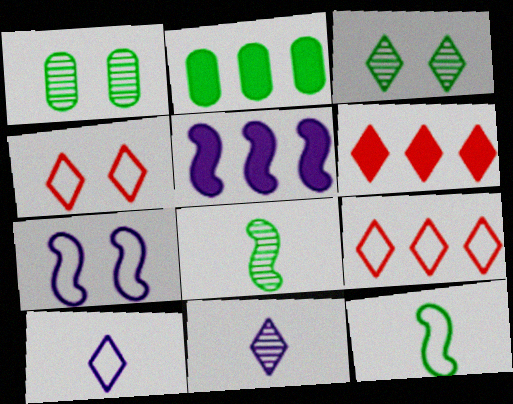[[2, 3, 12], 
[2, 5, 6], 
[3, 6, 10]]